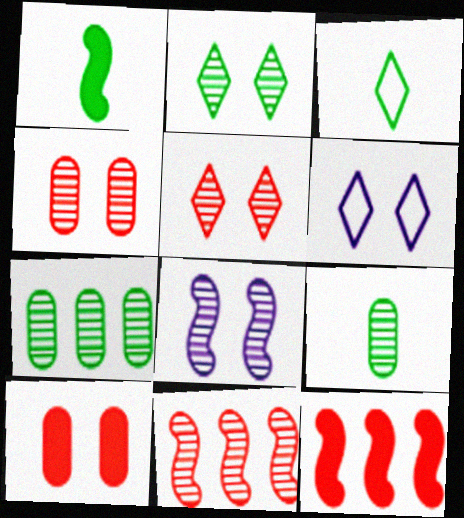[[1, 3, 9], 
[2, 4, 8], 
[6, 9, 12]]